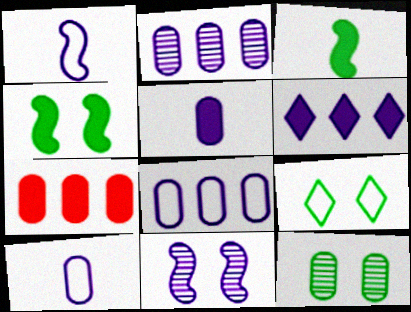[[4, 9, 12], 
[6, 10, 11], 
[7, 10, 12]]